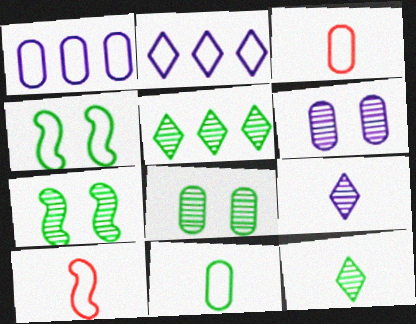[[2, 3, 4]]